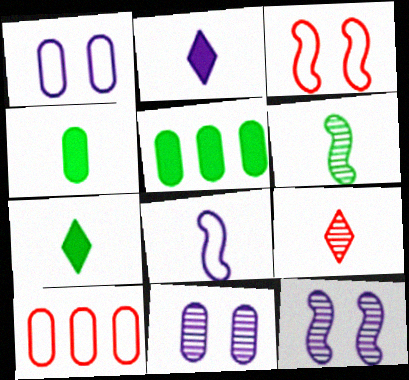[[4, 8, 9], 
[4, 10, 11], 
[7, 10, 12]]